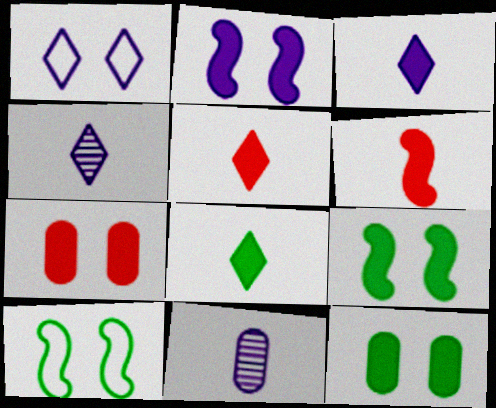[[3, 5, 8]]